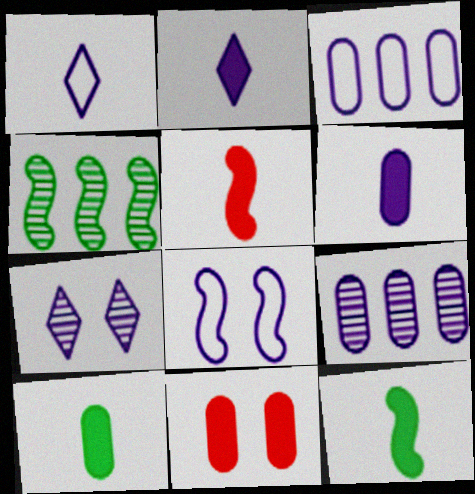[[1, 3, 8], 
[1, 4, 11], 
[2, 5, 10], 
[2, 8, 9], 
[4, 5, 8]]